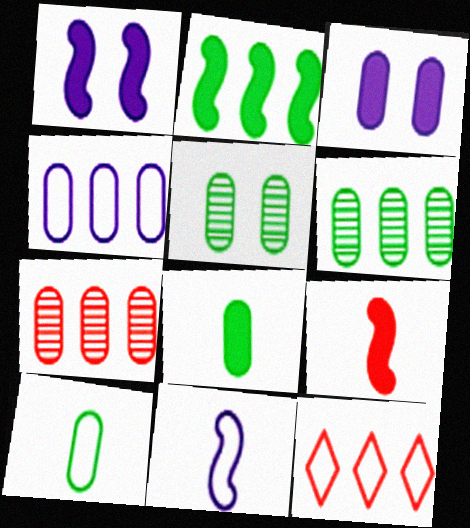[[1, 2, 9], 
[3, 7, 10]]